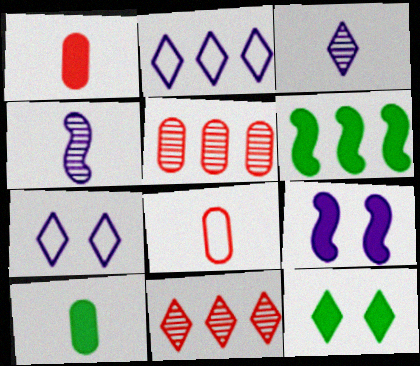[[2, 5, 6], 
[6, 10, 12]]